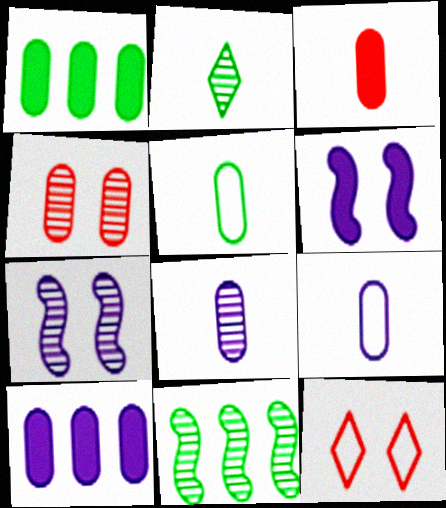[[1, 4, 9], 
[3, 5, 8], 
[4, 5, 10]]